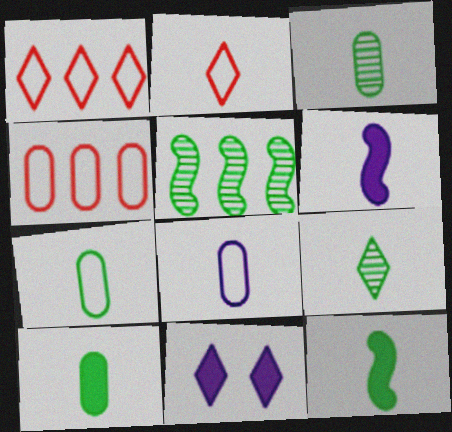[[1, 9, 11], 
[2, 3, 6], 
[3, 7, 10], 
[7, 9, 12]]